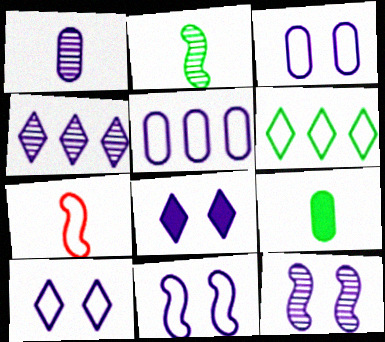[[1, 4, 12], 
[3, 6, 7], 
[3, 8, 12], 
[3, 10, 11]]